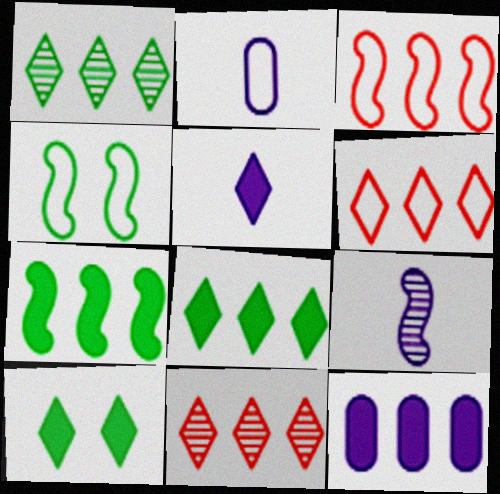[[1, 3, 12], 
[2, 4, 6], 
[2, 5, 9]]